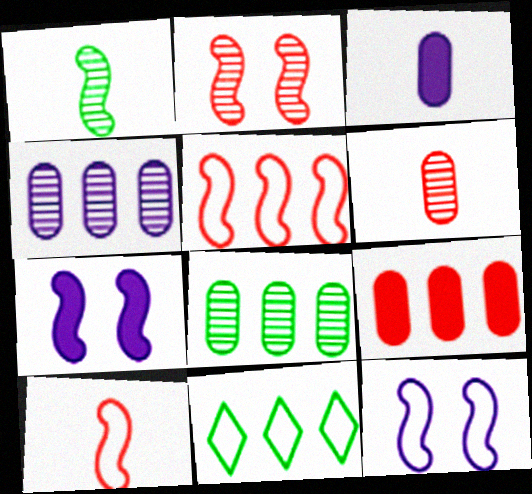[[1, 5, 7], 
[2, 3, 11], 
[6, 7, 11]]